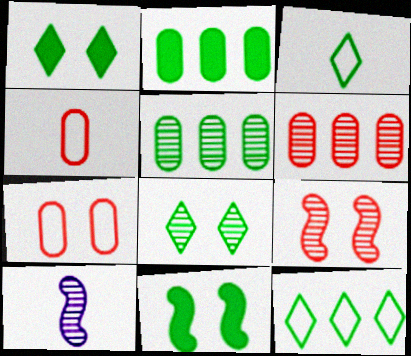[[3, 5, 11], 
[6, 8, 10]]